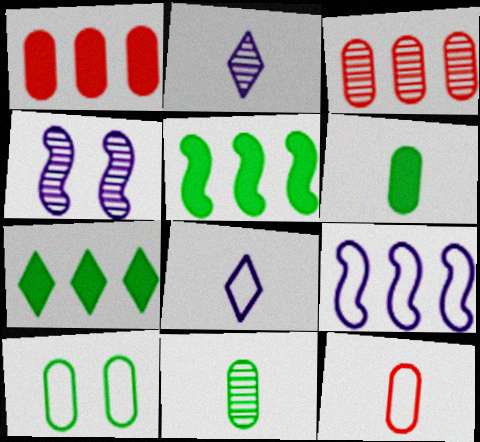[[3, 7, 9], 
[4, 7, 12]]